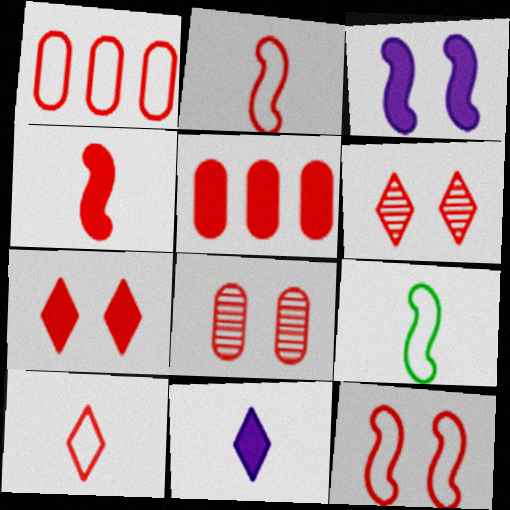[[1, 4, 6], 
[1, 10, 12], 
[2, 5, 6], 
[4, 5, 7], 
[7, 8, 12]]